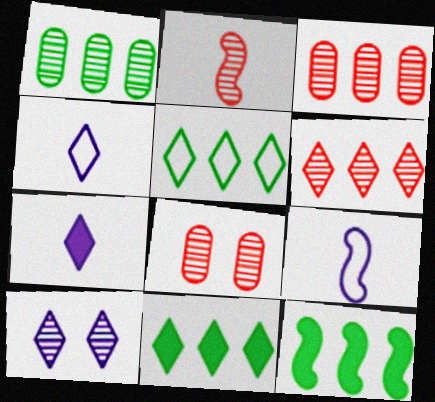[[1, 2, 10], 
[1, 5, 12], 
[2, 6, 8], 
[4, 8, 12], 
[8, 9, 11]]